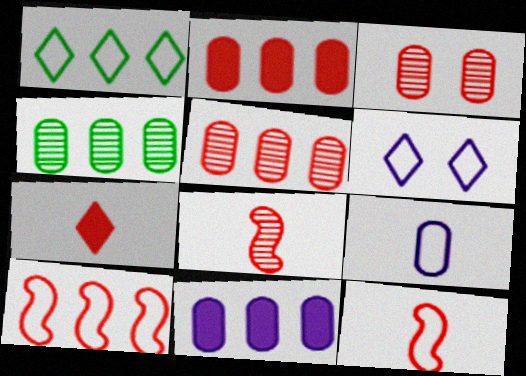[[3, 7, 10]]